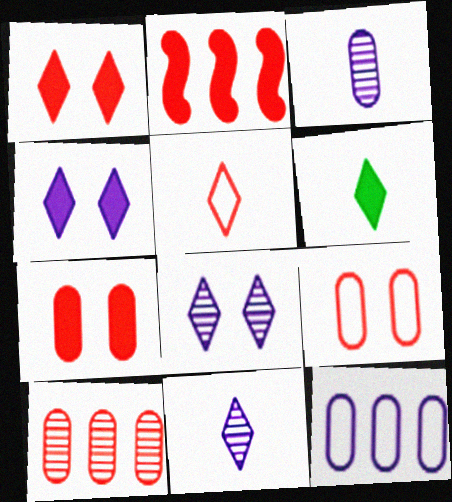[[5, 6, 11]]